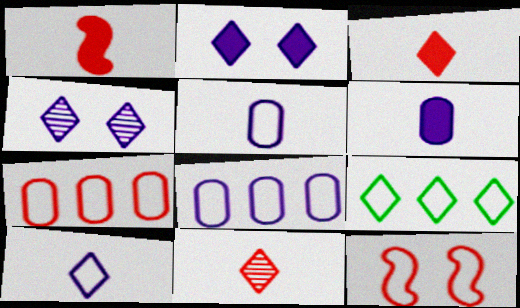[[2, 9, 11], 
[3, 4, 9], 
[5, 9, 12]]